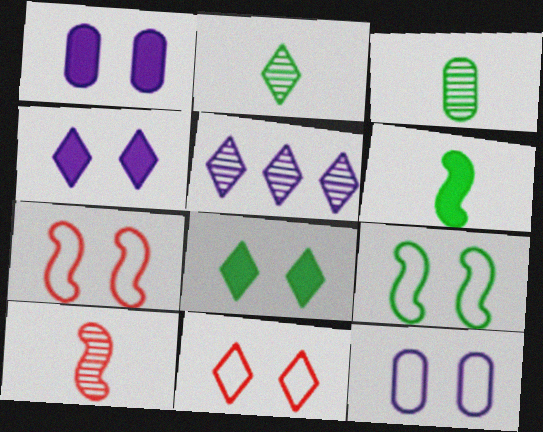[[9, 11, 12]]